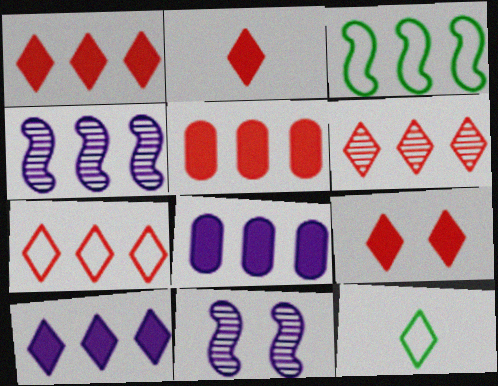[[1, 2, 9], 
[1, 6, 7], 
[3, 6, 8], 
[5, 11, 12]]